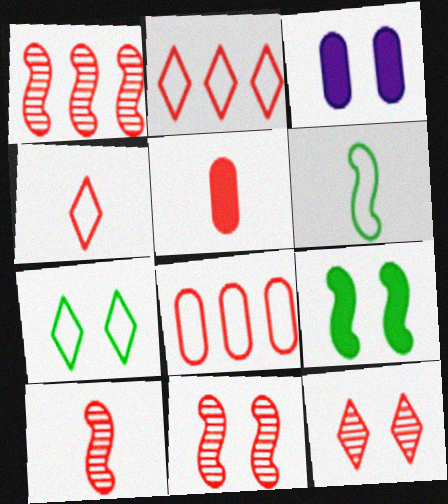[[1, 10, 11], 
[2, 5, 11], 
[3, 7, 11], 
[4, 5, 10]]